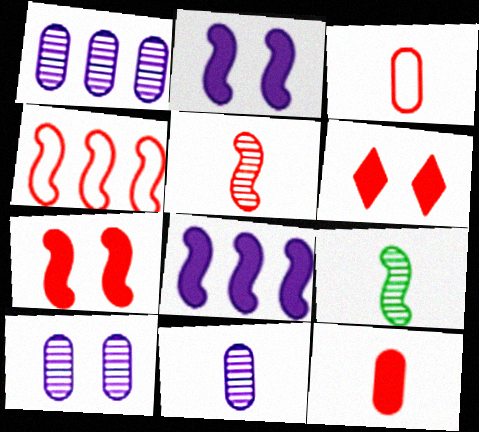[[1, 10, 11], 
[2, 4, 9], 
[4, 5, 7]]